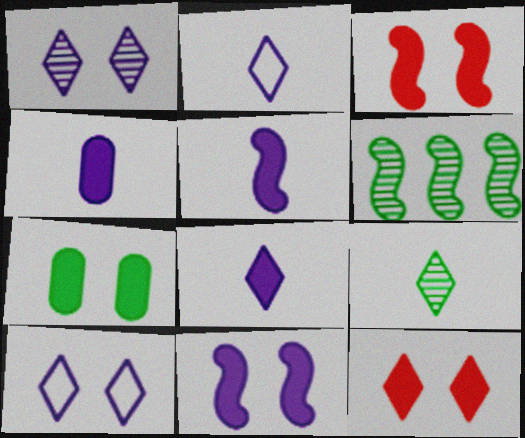[[4, 5, 8], 
[7, 11, 12]]